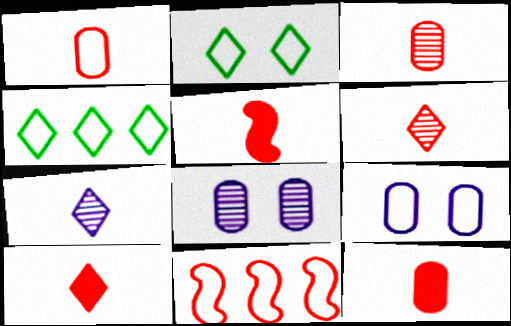[[1, 3, 12], 
[1, 5, 6], 
[4, 5, 8], 
[5, 10, 12]]